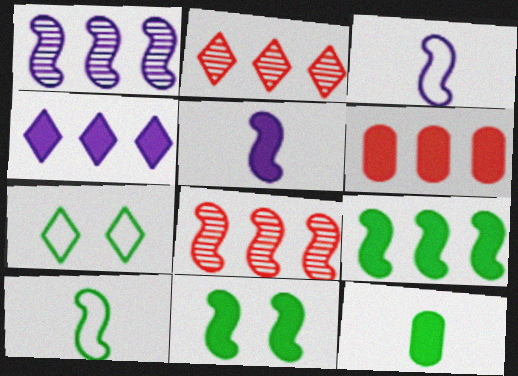[[3, 8, 11], 
[4, 6, 9]]